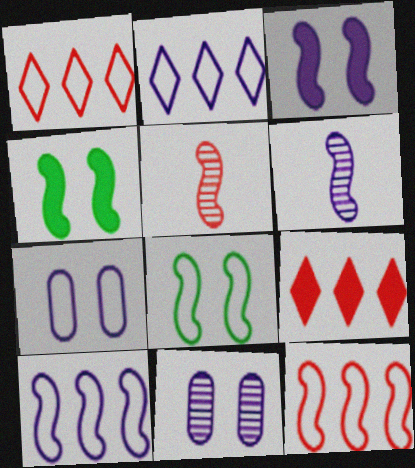[[3, 6, 10], 
[4, 5, 10], 
[4, 6, 12]]